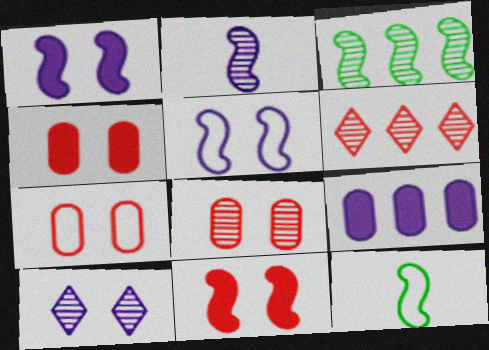[[4, 7, 8]]